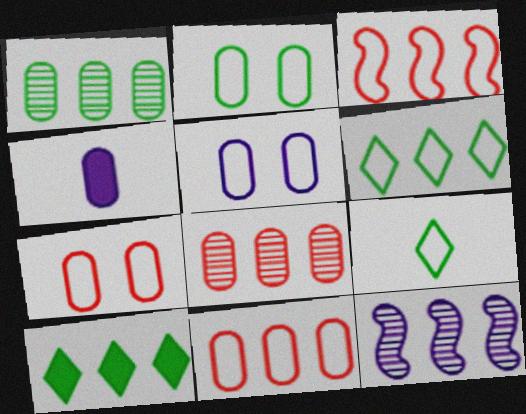[[1, 4, 7], 
[2, 4, 8], 
[2, 5, 7], 
[3, 5, 9], 
[10, 11, 12]]